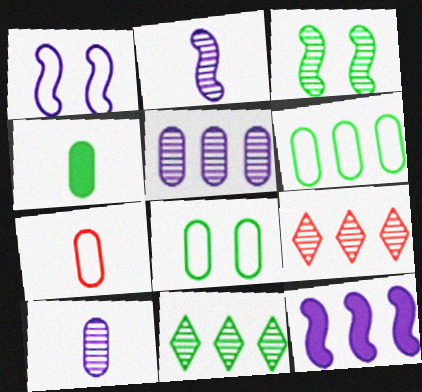[[1, 2, 12], 
[1, 4, 9], 
[3, 9, 10], 
[4, 7, 10], 
[6, 9, 12]]